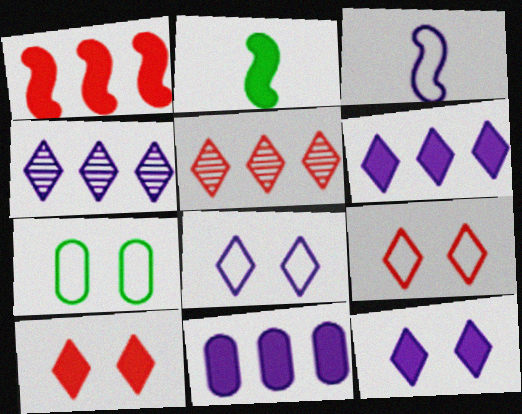[[2, 10, 11]]